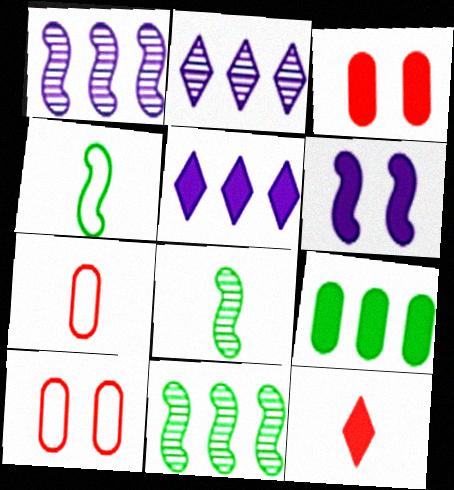[[2, 3, 4], 
[5, 8, 10], 
[6, 9, 12]]